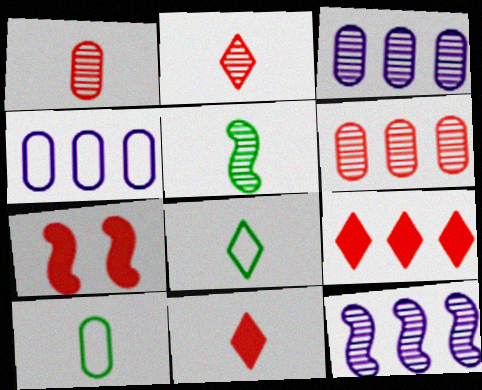[[3, 7, 8]]